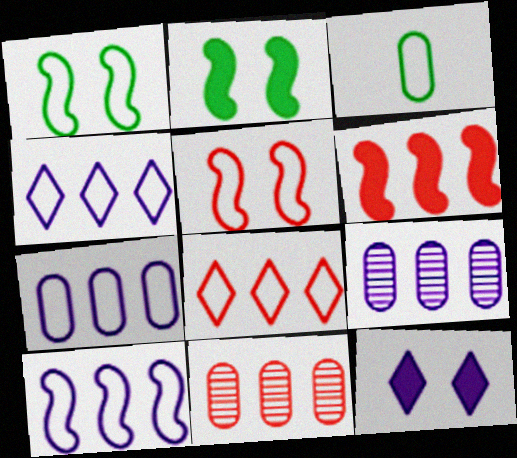[[3, 4, 5], 
[4, 7, 10], 
[6, 8, 11]]